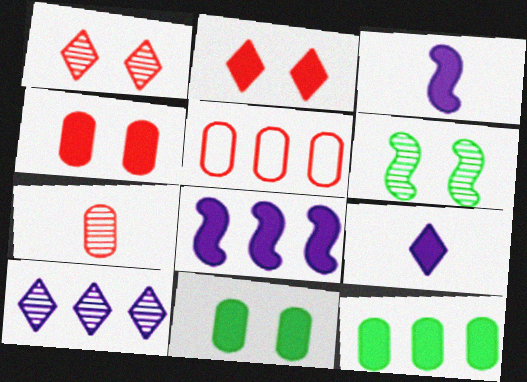[[2, 3, 12], 
[4, 5, 7], 
[5, 6, 9], 
[6, 7, 10]]